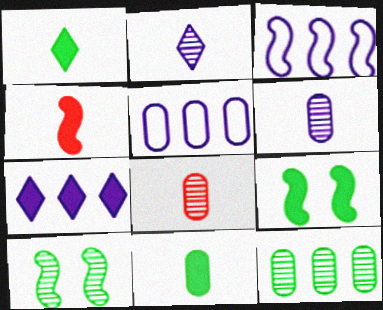[[3, 4, 10]]